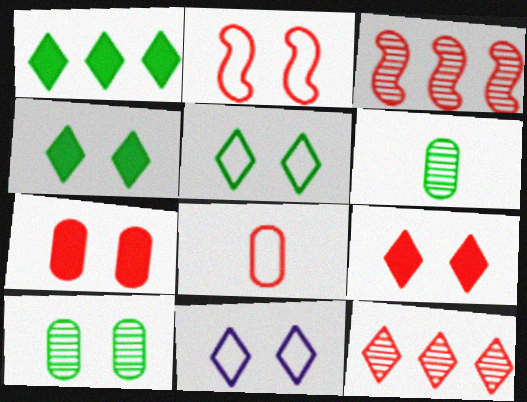[[3, 8, 9]]